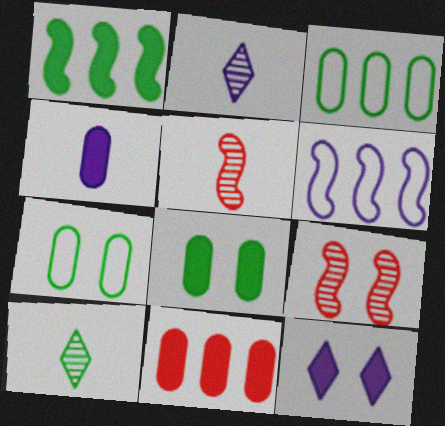[[1, 7, 10], 
[3, 5, 12], 
[4, 8, 11], 
[7, 9, 12]]